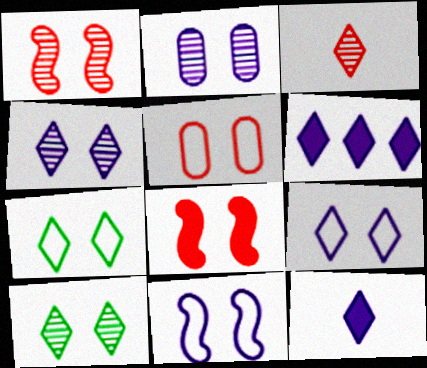[[1, 2, 10], 
[2, 7, 8], 
[3, 6, 7], 
[5, 7, 11]]